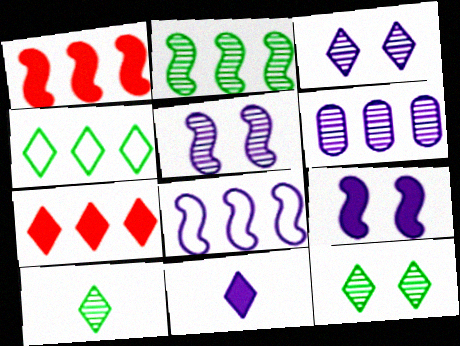[[1, 2, 8], 
[1, 4, 6]]